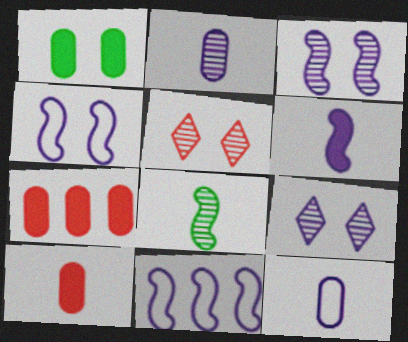[[1, 4, 5], 
[3, 6, 11]]